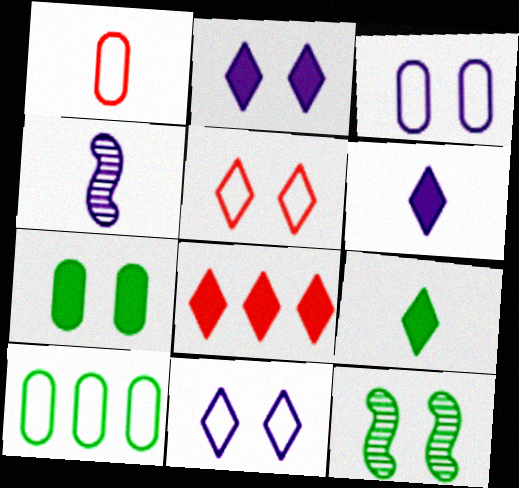[[1, 3, 10], 
[1, 4, 9], 
[2, 8, 9], 
[9, 10, 12]]